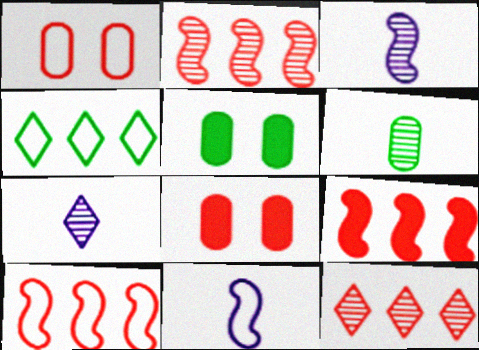[[1, 4, 11], 
[2, 9, 10], 
[3, 4, 8], 
[5, 7, 10], 
[5, 11, 12]]